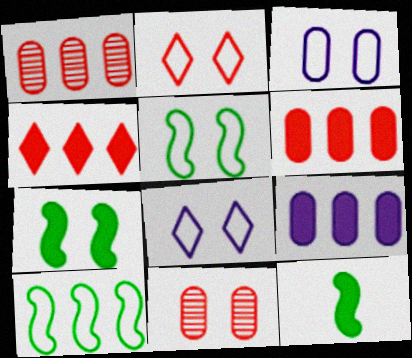[[1, 8, 12], 
[2, 3, 5], 
[7, 8, 11]]